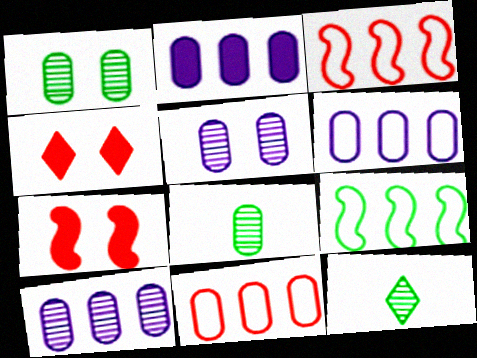[[2, 6, 10], 
[6, 7, 12]]